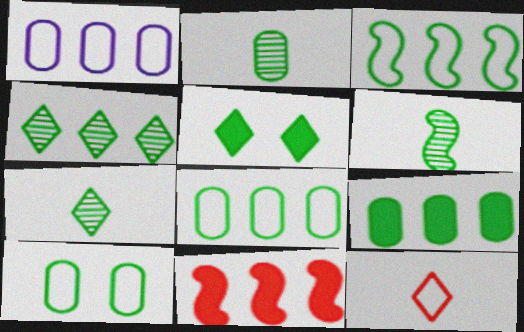[[1, 4, 11], 
[2, 3, 5], 
[2, 6, 7], 
[2, 9, 10], 
[3, 4, 9], 
[5, 6, 8]]